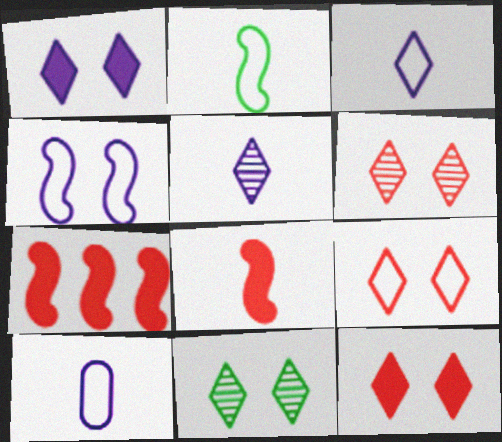[[1, 9, 11], 
[6, 9, 12], 
[7, 10, 11]]